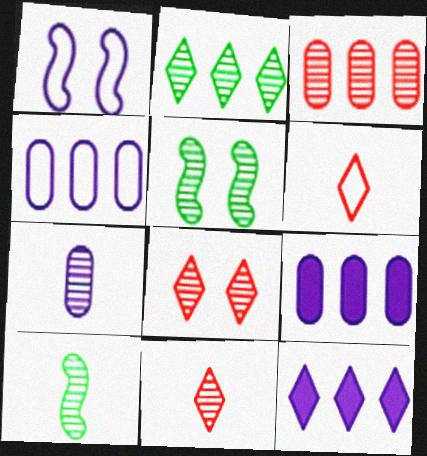[[1, 7, 12], 
[5, 6, 9], 
[7, 10, 11]]